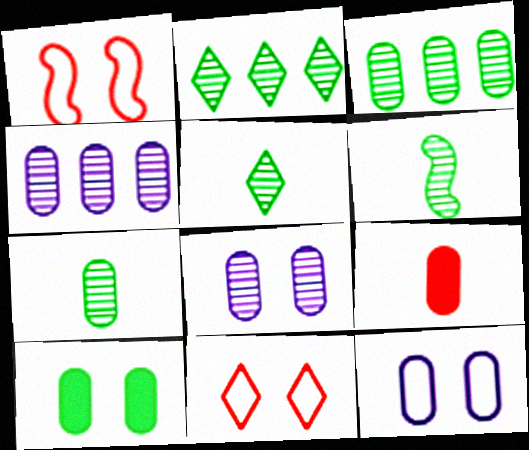[[3, 9, 12], 
[5, 6, 7]]